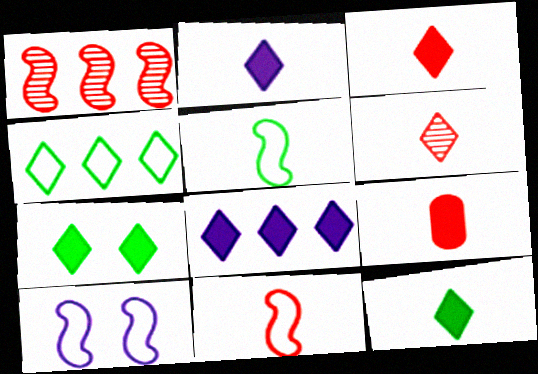[[2, 3, 12], 
[3, 7, 8], 
[6, 9, 11]]